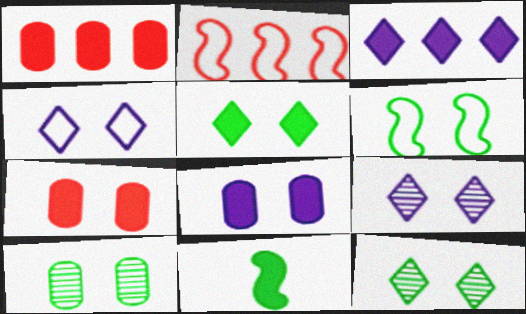[[3, 7, 11], 
[5, 6, 10], 
[6, 7, 9]]